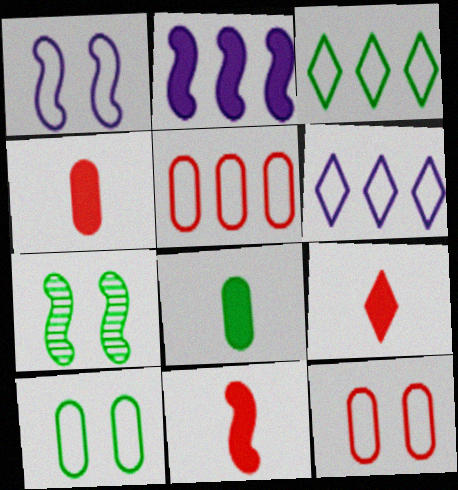[[3, 7, 8], 
[4, 6, 7], 
[4, 9, 11]]